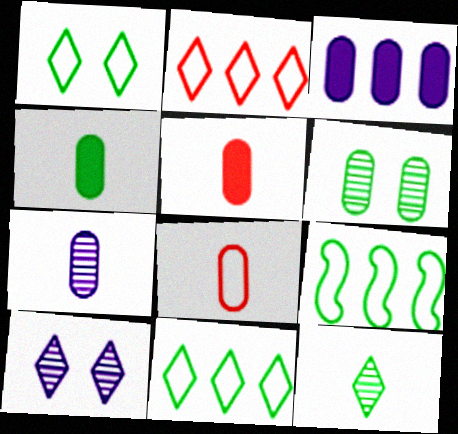[[3, 6, 8], 
[4, 7, 8], 
[5, 9, 10]]